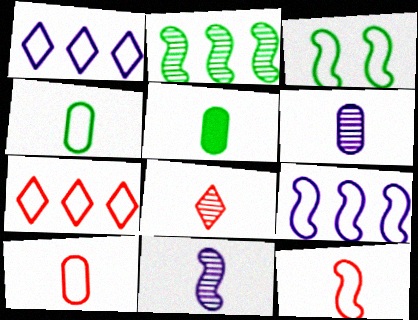[[1, 3, 10], 
[3, 9, 12], 
[5, 6, 10]]